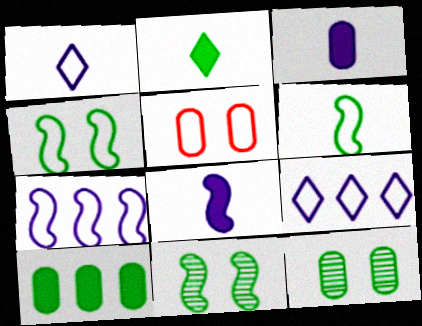[[5, 6, 9]]